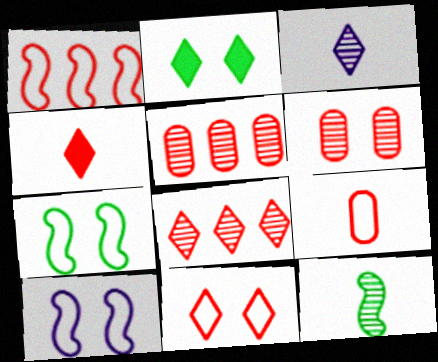[[1, 4, 6], 
[1, 9, 11], 
[2, 6, 10], 
[4, 8, 11]]